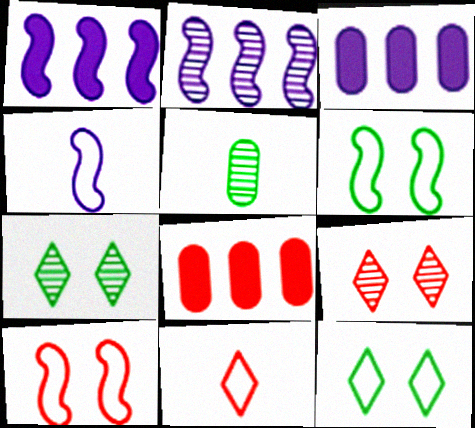[[2, 5, 9], 
[4, 7, 8]]